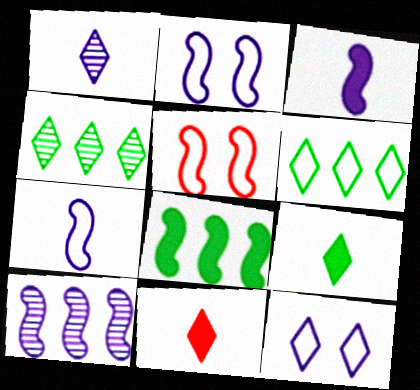[[2, 3, 10], 
[4, 11, 12]]